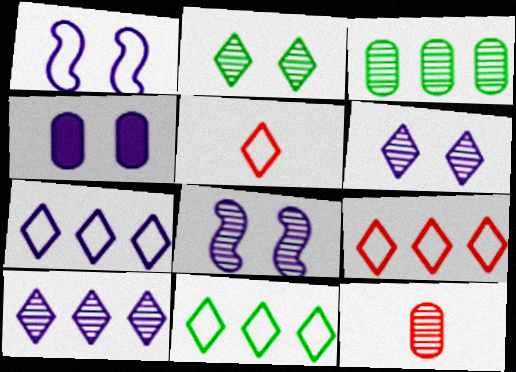[[1, 4, 6], 
[7, 9, 11]]